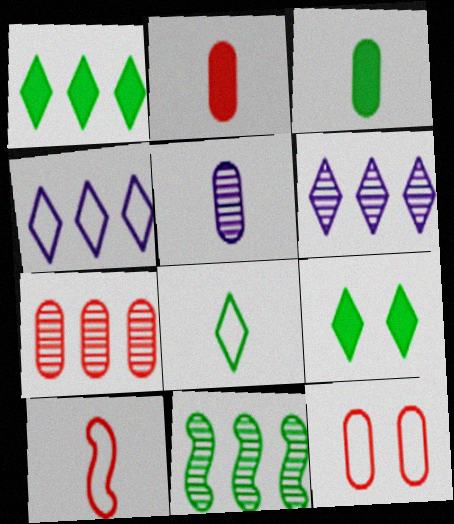[[2, 7, 12], 
[6, 7, 11]]